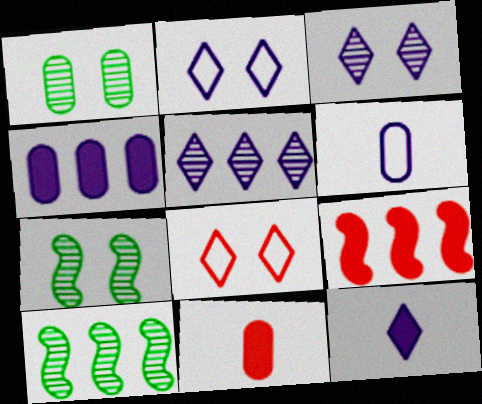[[2, 5, 12], 
[2, 10, 11]]